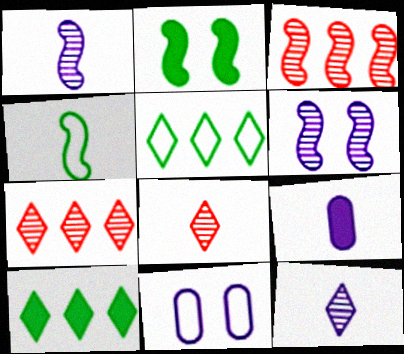[[4, 8, 9]]